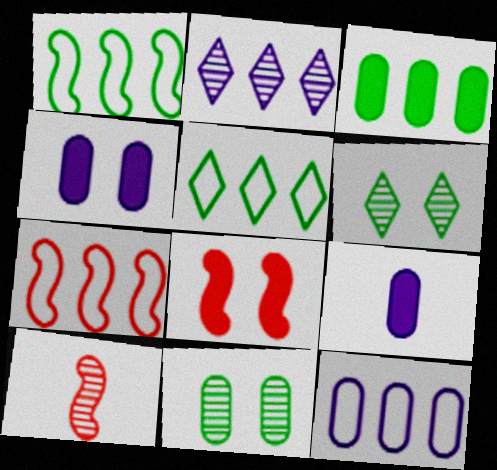[[2, 3, 7], 
[2, 10, 11], 
[4, 5, 10], 
[5, 7, 12], 
[6, 7, 9], 
[7, 8, 10]]